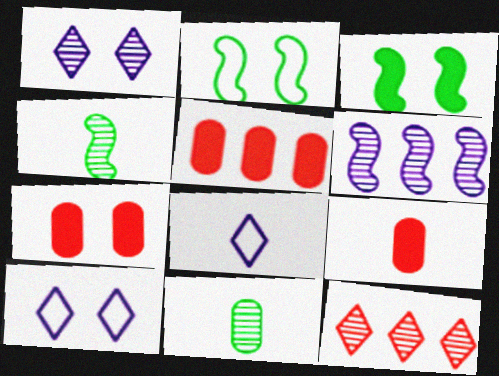[[1, 2, 7], 
[4, 5, 10], 
[4, 8, 9], 
[5, 7, 9]]